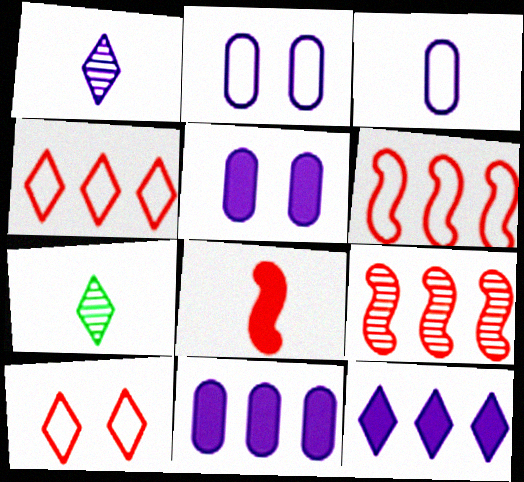[[3, 7, 8], 
[5, 6, 7], 
[7, 10, 12]]